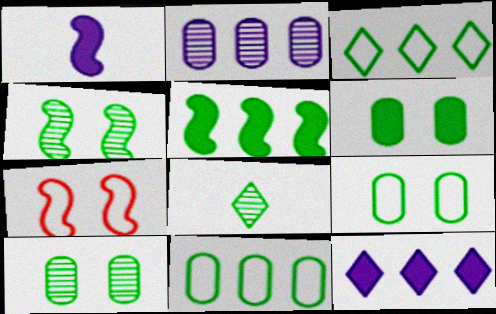[[5, 8, 9], 
[6, 9, 10]]